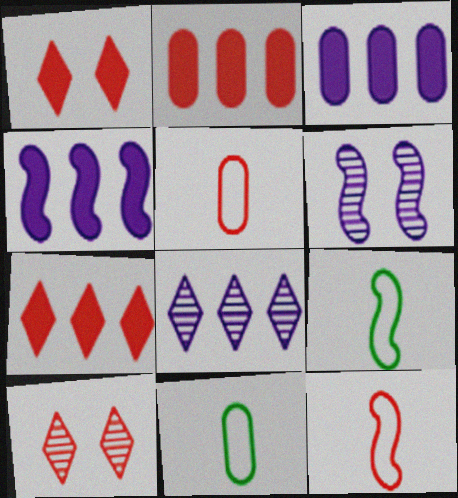[[2, 10, 12], 
[3, 9, 10], 
[4, 10, 11], 
[6, 7, 11]]